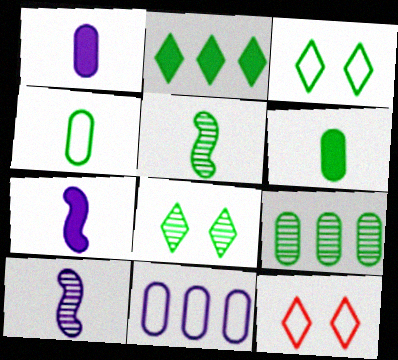[[5, 8, 9], 
[7, 9, 12]]